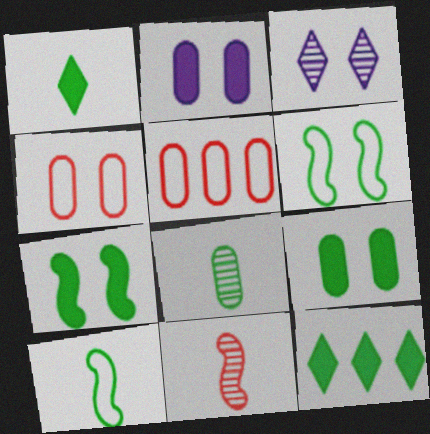[[1, 8, 10], 
[2, 5, 8], 
[3, 4, 7], 
[6, 8, 12]]